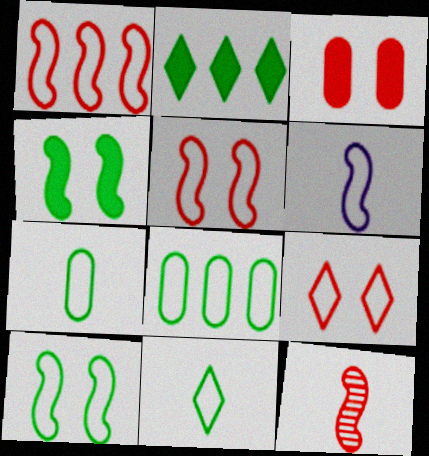[[1, 6, 10], 
[6, 8, 9], 
[8, 10, 11]]